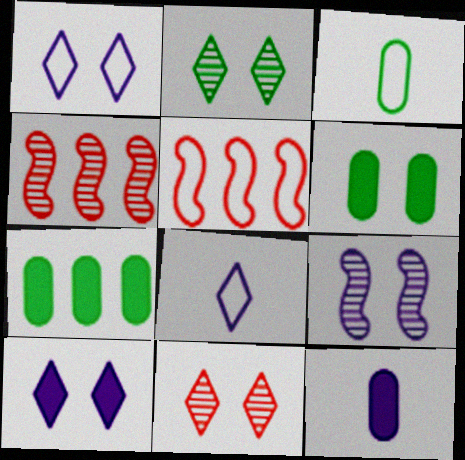[[1, 3, 5], 
[2, 5, 12], 
[3, 4, 10], 
[4, 6, 8]]